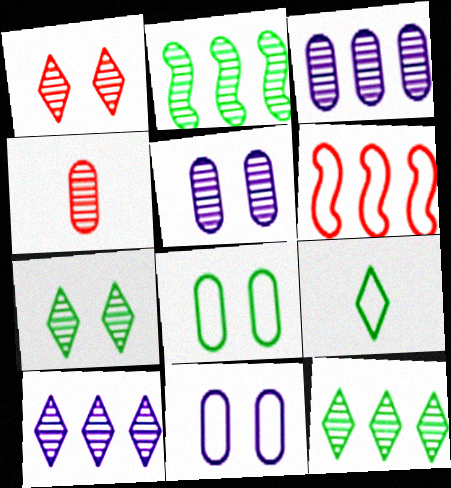[[6, 9, 11]]